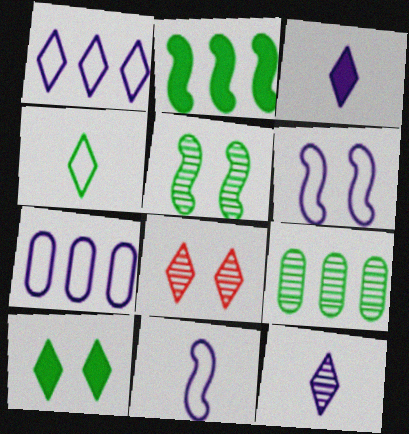[]